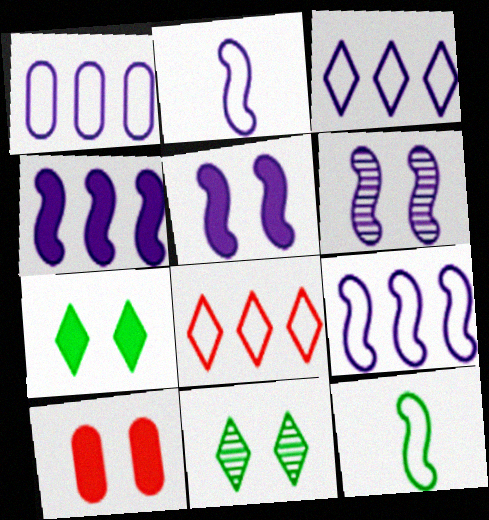[[1, 3, 9], 
[2, 4, 6], 
[5, 7, 10]]